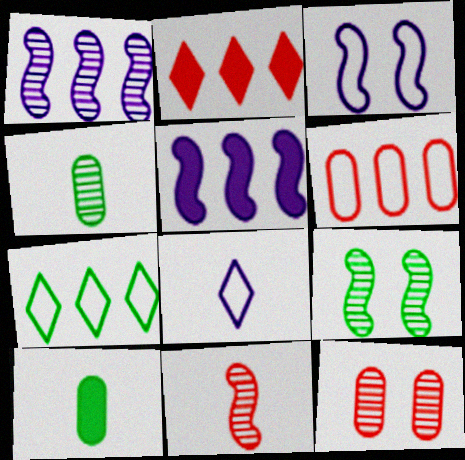[[1, 9, 11], 
[2, 3, 4], 
[7, 9, 10], 
[8, 10, 11]]